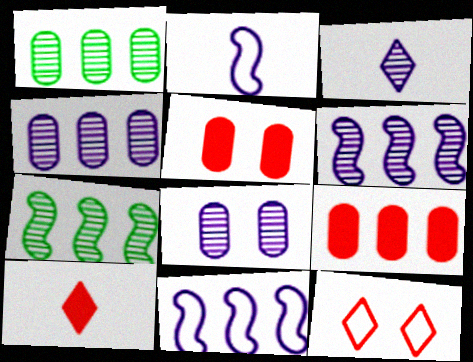[[3, 6, 8]]